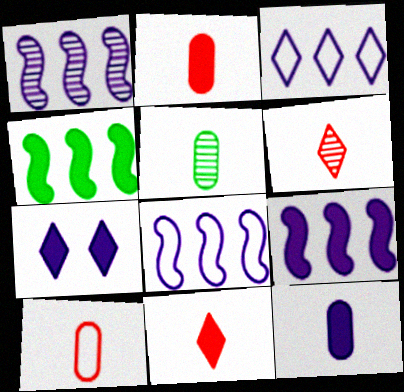[[1, 8, 9], 
[2, 4, 7], 
[5, 10, 12], 
[7, 9, 12]]